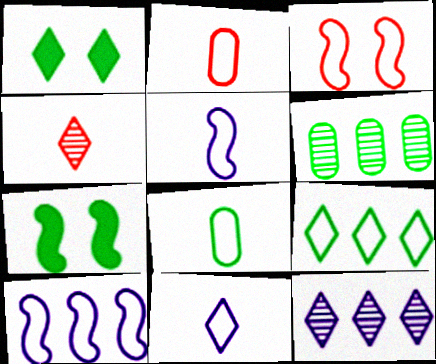[[2, 7, 12]]